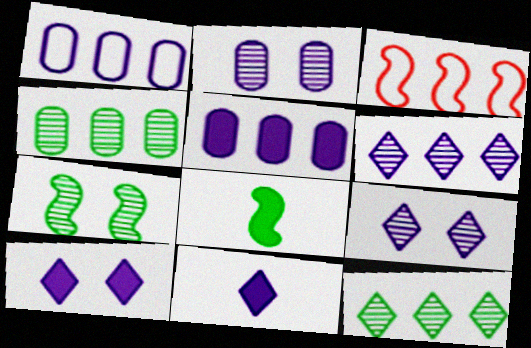[[3, 5, 12]]